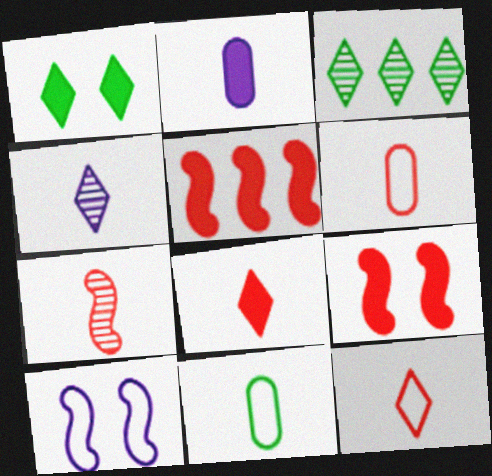[[1, 2, 5], 
[6, 7, 8]]